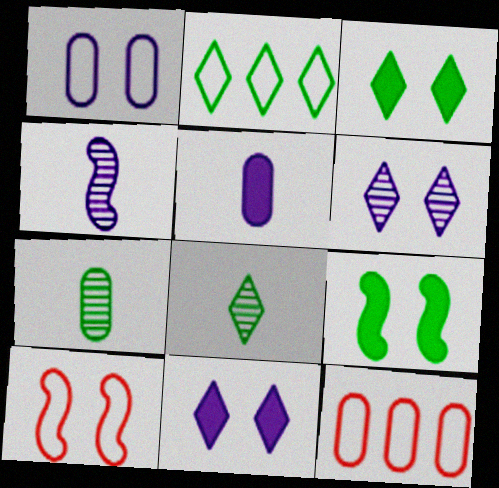[[2, 3, 8], 
[2, 7, 9], 
[3, 4, 12]]